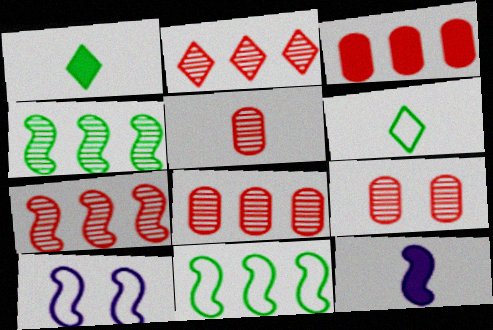[[1, 8, 10], 
[2, 7, 8], 
[5, 6, 12], 
[5, 8, 9]]